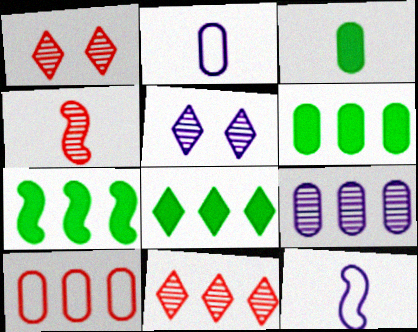[[1, 2, 7], 
[1, 6, 12], 
[6, 7, 8], 
[6, 9, 10]]